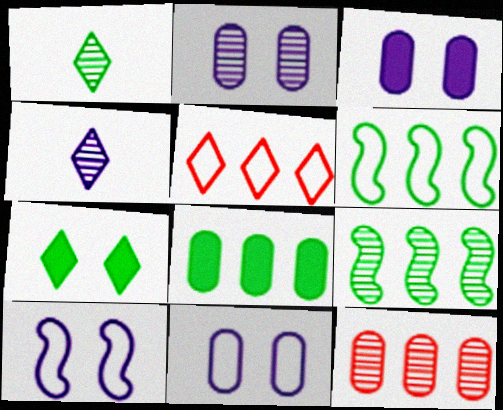[[2, 3, 11], 
[4, 5, 7]]